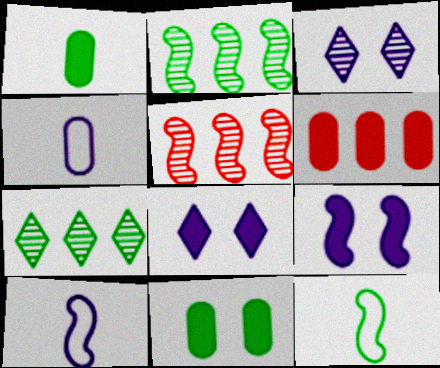[[3, 6, 12], 
[5, 9, 12], 
[7, 11, 12]]